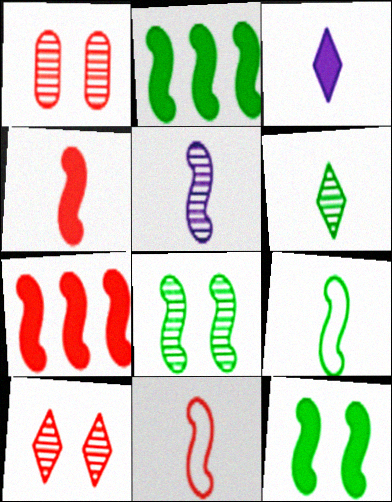[[2, 8, 9], 
[4, 5, 9]]